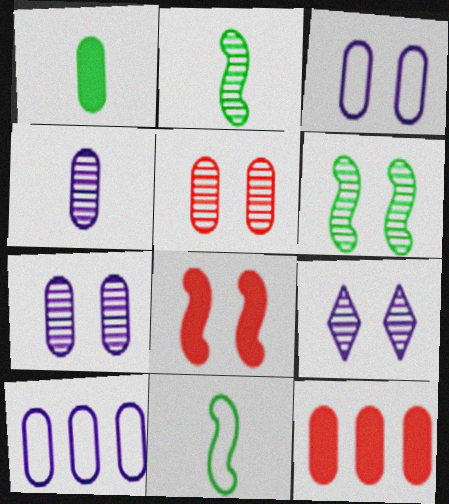[[1, 5, 10], 
[5, 6, 9], 
[9, 11, 12]]